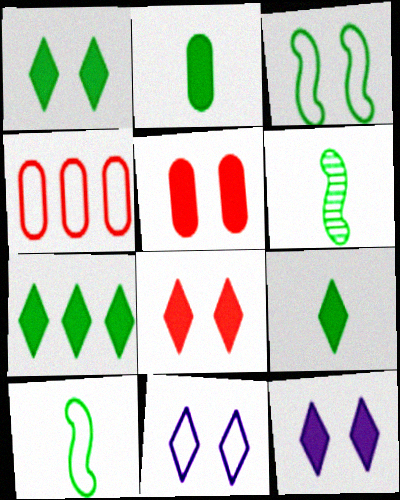[[1, 7, 9], 
[1, 8, 12], 
[4, 6, 12], 
[4, 10, 11]]